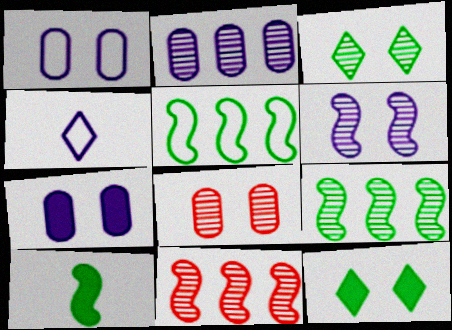[[3, 6, 8]]